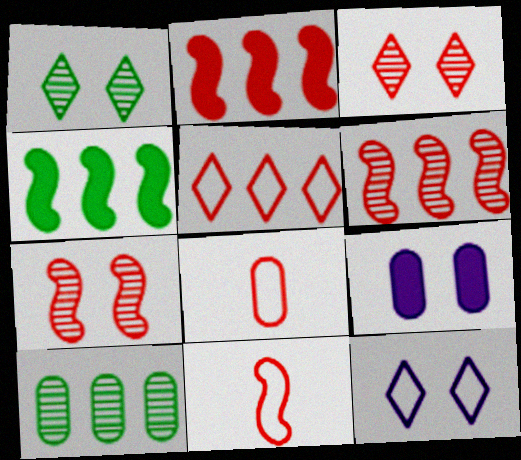[[2, 3, 8], 
[2, 7, 11], 
[8, 9, 10]]